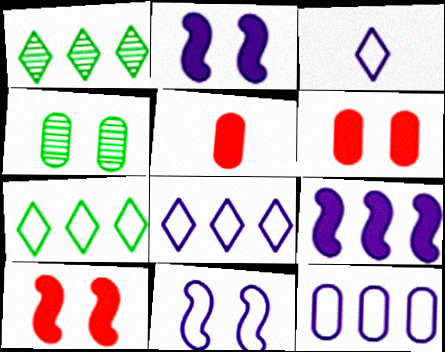[[1, 5, 11], 
[3, 11, 12], 
[4, 5, 12]]